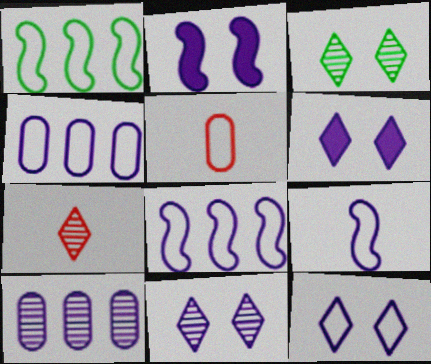[[1, 5, 12], 
[4, 9, 12], 
[6, 9, 10], 
[6, 11, 12]]